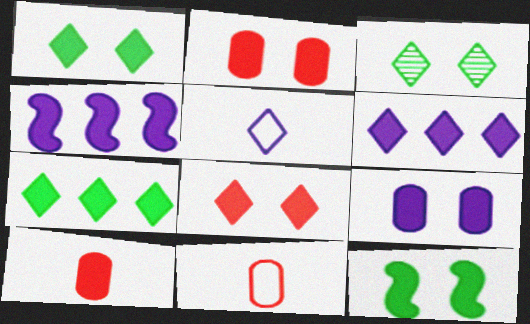[[1, 4, 10], 
[3, 4, 11], 
[6, 10, 12], 
[8, 9, 12]]